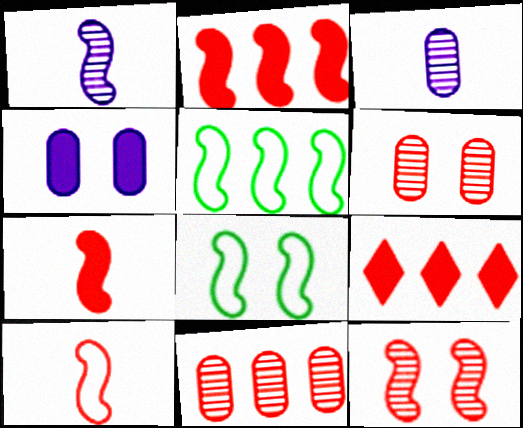[[1, 2, 8], 
[2, 10, 12], 
[3, 8, 9], 
[6, 9, 10]]